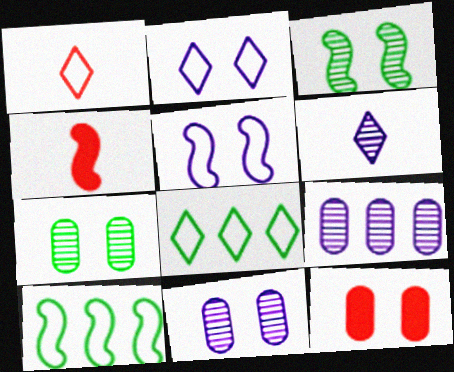[[1, 2, 8], 
[2, 3, 12], 
[4, 8, 11], 
[6, 10, 12]]